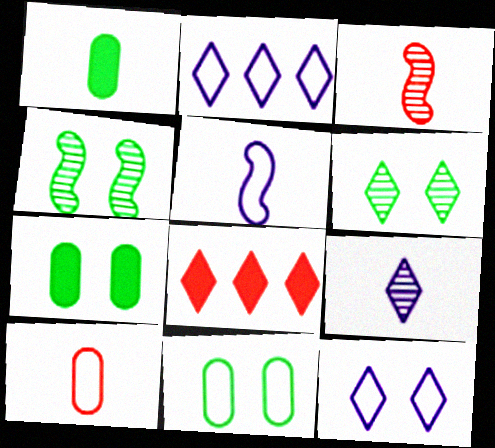[[2, 3, 7]]